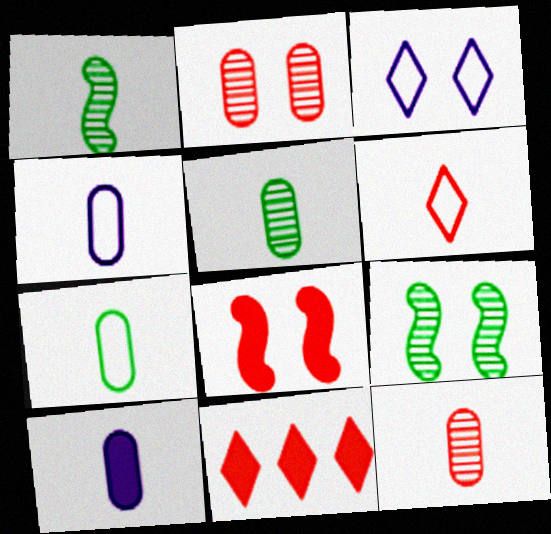[[1, 6, 10], 
[4, 9, 11], 
[7, 10, 12]]